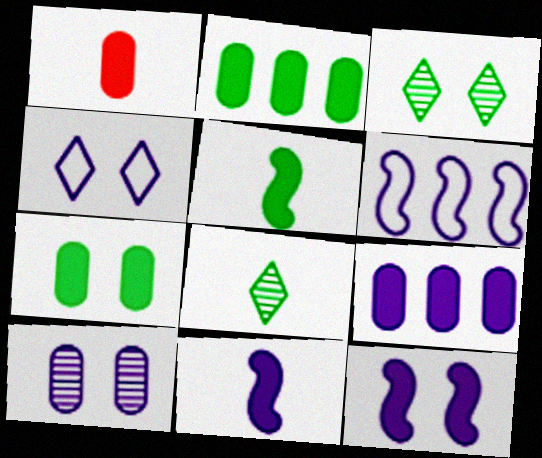[[1, 3, 6], 
[1, 7, 9], 
[4, 10, 12]]